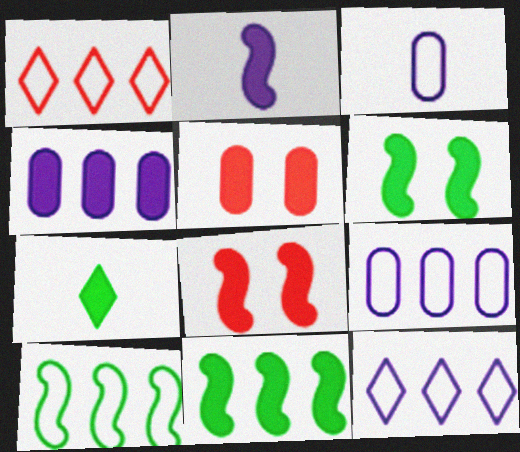[[1, 9, 10], 
[2, 8, 11], 
[4, 7, 8]]